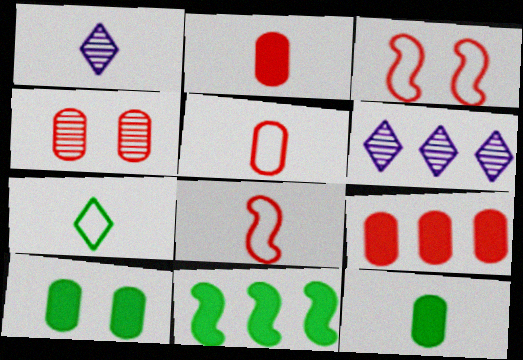[[1, 8, 12], 
[3, 6, 12], 
[4, 5, 9], 
[6, 8, 10]]